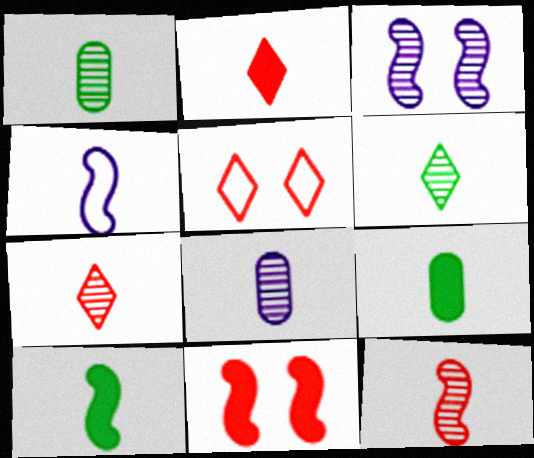[[1, 2, 4], 
[4, 7, 9], 
[4, 10, 12], 
[6, 8, 12]]